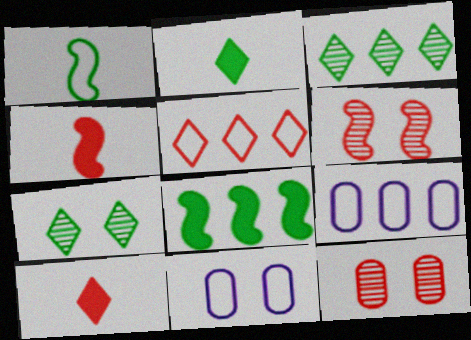[[1, 5, 11], 
[2, 6, 9], 
[3, 4, 11], 
[4, 5, 12], 
[4, 7, 9]]